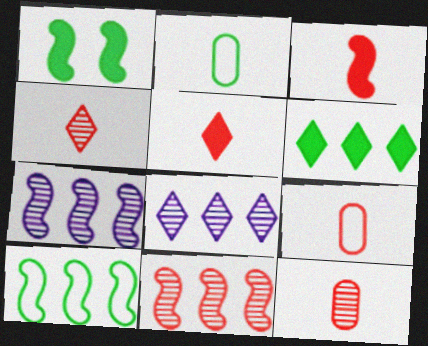[[1, 8, 9], 
[3, 4, 9]]